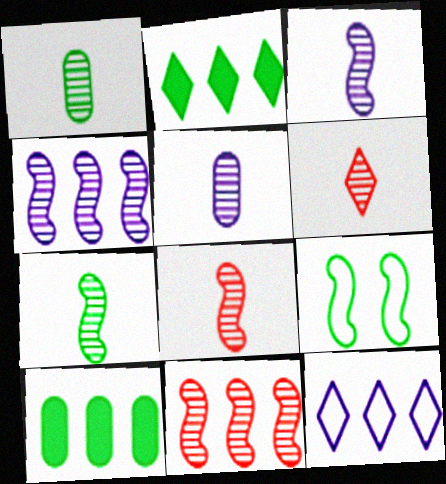[[1, 2, 9], 
[1, 3, 6], 
[3, 7, 8], 
[5, 6, 7], 
[10, 11, 12]]